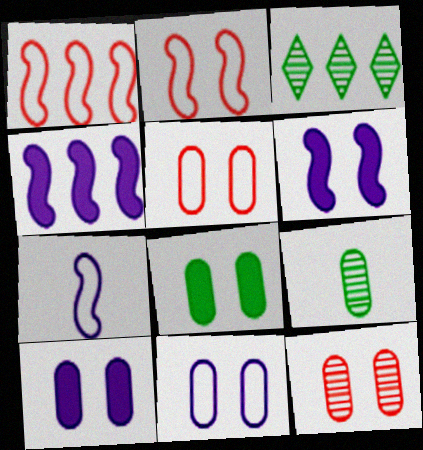[[8, 11, 12]]